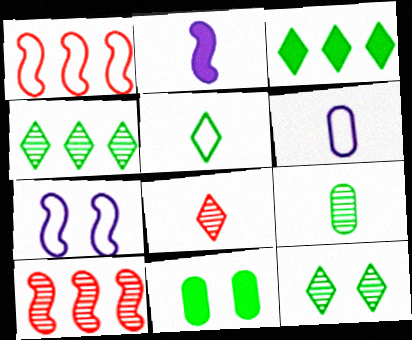[[3, 5, 12]]